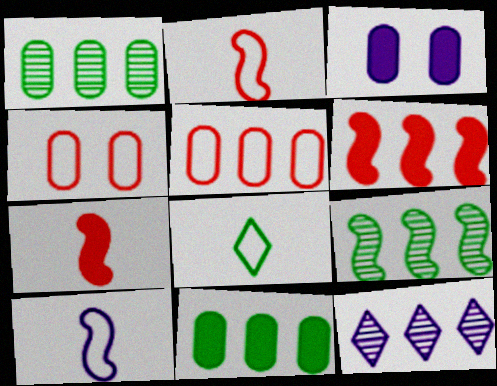[[3, 10, 12]]